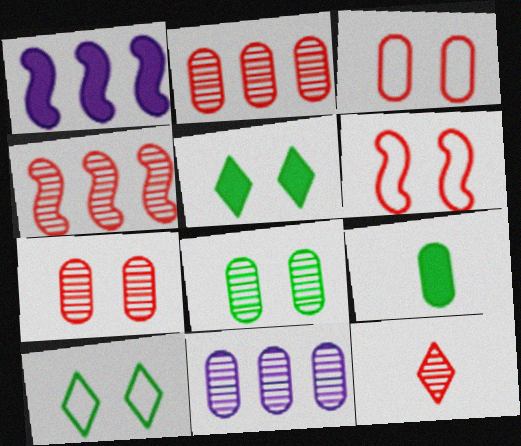[[3, 9, 11], 
[4, 7, 12]]